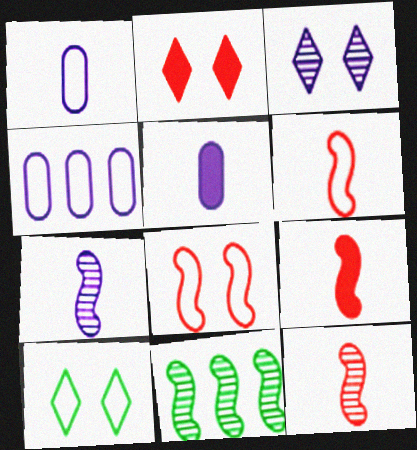[[1, 2, 11], 
[2, 3, 10], 
[4, 6, 10], 
[6, 9, 12]]